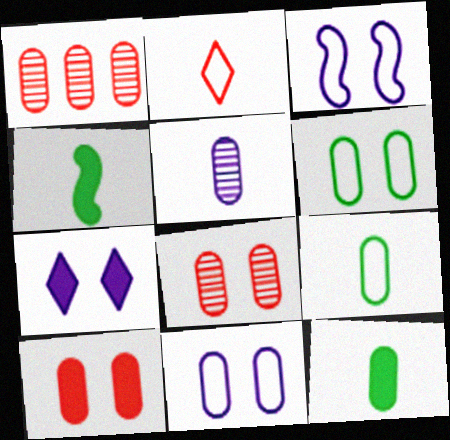[[1, 11, 12], 
[2, 4, 5]]